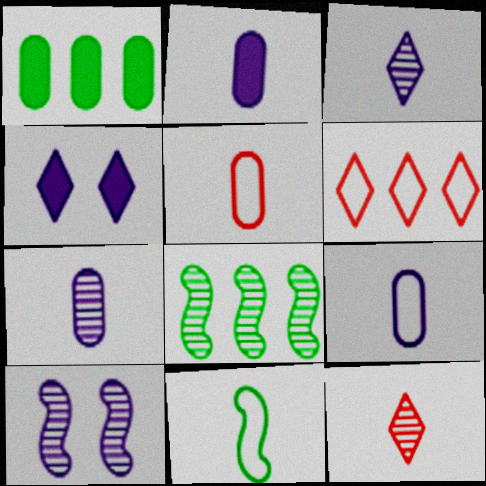[[2, 7, 9], 
[2, 11, 12], 
[4, 5, 8]]